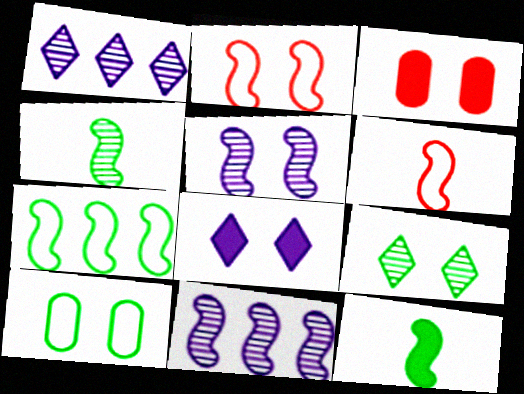[[2, 11, 12]]